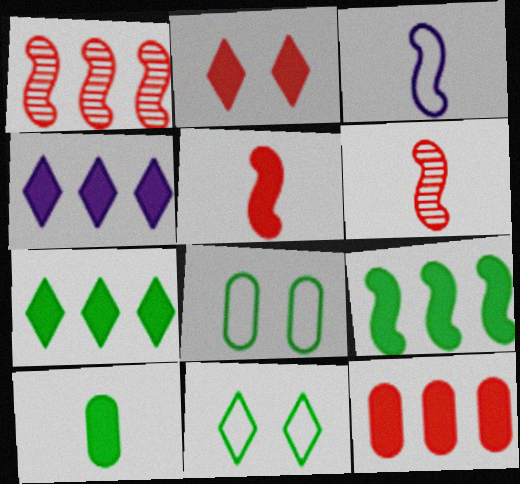[[2, 5, 12], 
[4, 6, 8], 
[4, 9, 12]]